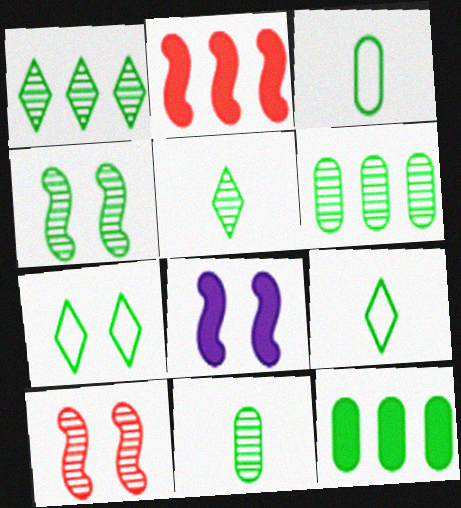[[1, 4, 11], 
[4, 5, 6], 
[4, 9, 12]]